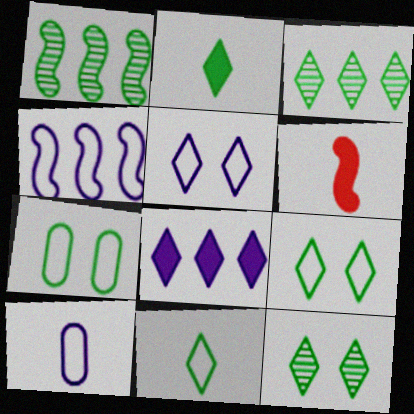[[1, 2, 7], 
[2, 3, 9], 
[4, 5, 10]]